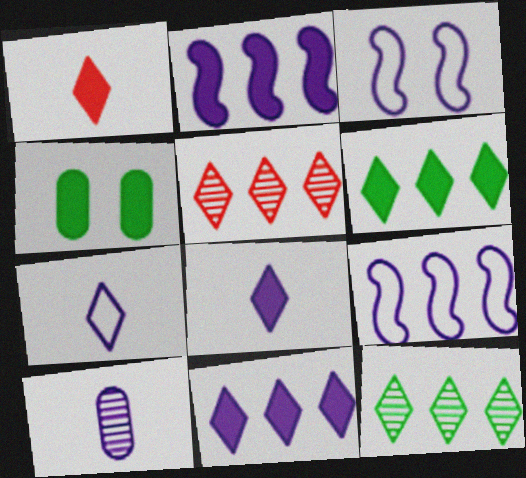[[1, 2, 4], 
[3, 10, 11]]